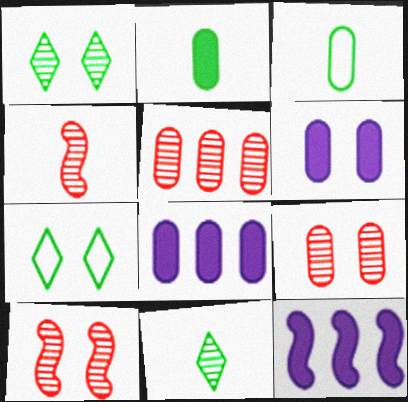[[3, 5, 6], 
[3, 8, 9], 
[4, 7, 8], 
[6, 7, 10]]